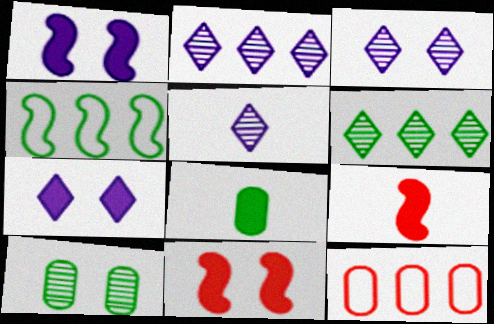[[2, 3, 5]]